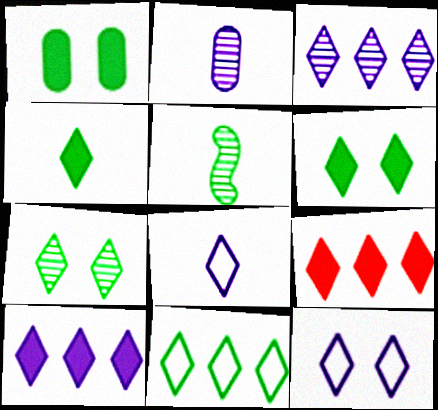[[1, 5, 11], 
[3, 9, 11], 
[4, 7, 11], 
[7, 8, 9]]